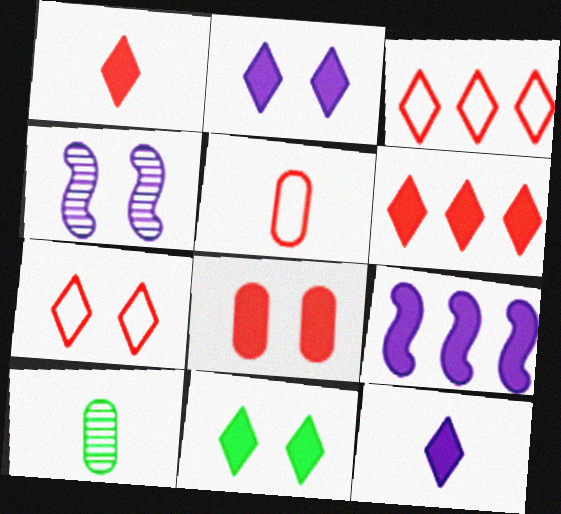[[6, 11, 12], 
[7, 9, 10]]